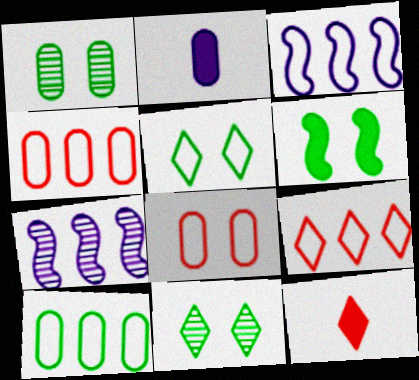[[1, 2, 4], 
[1, 3, 12], 
[1, 5, 6], 
[3, 9, 10]]